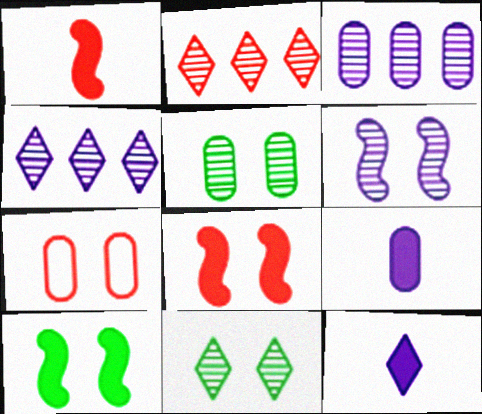[[1, 2, 7]]